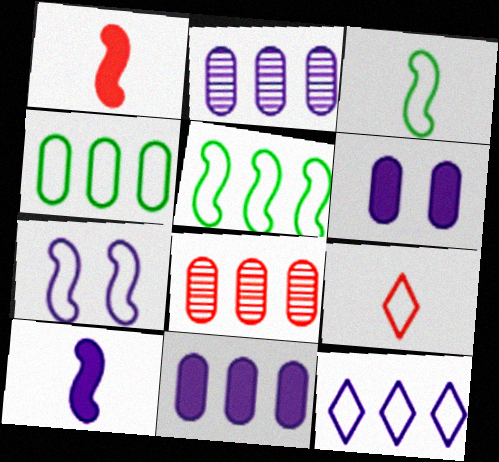[[4, 7, 9], 
[4, 8, 11]]